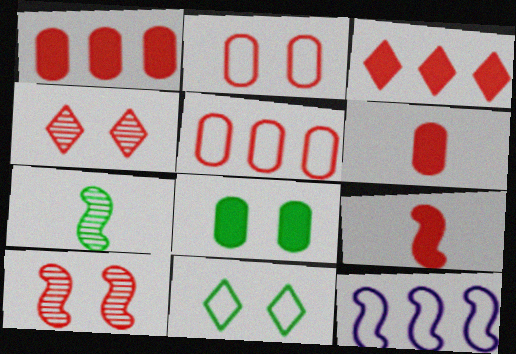[[4, 5, 9]]